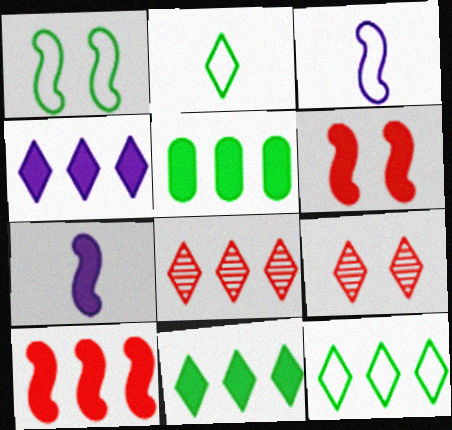[[2, 4, 9], 
[3, 5, 9], 
[4, 5, 10], 
[4, 8, 12]]